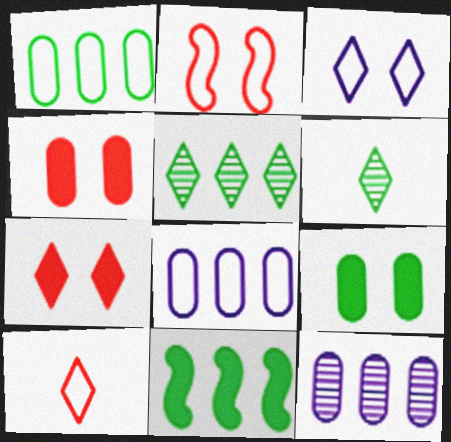[[1, 5, 11]]